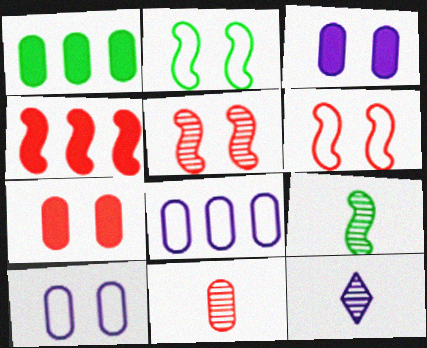[[1, 6, 12], 
[1, 10, 11], 
[9, 11, 12]]